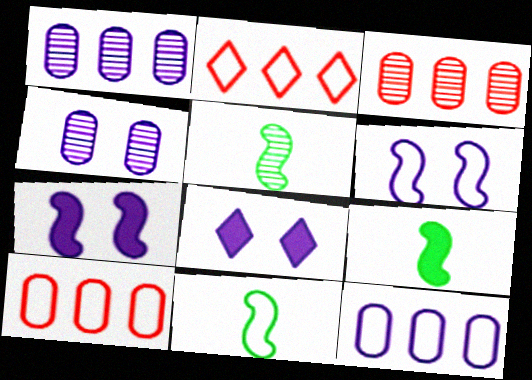[[2, 4, 9], 
[3, 8, 11], 
[4, 6, 8], 
[5, 8, 10], 
[5, 9, 11]]